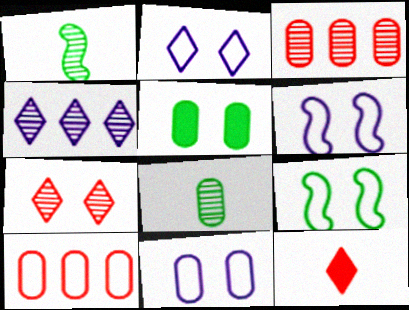[[2, 6, 11], 
[5, 6, 7]]